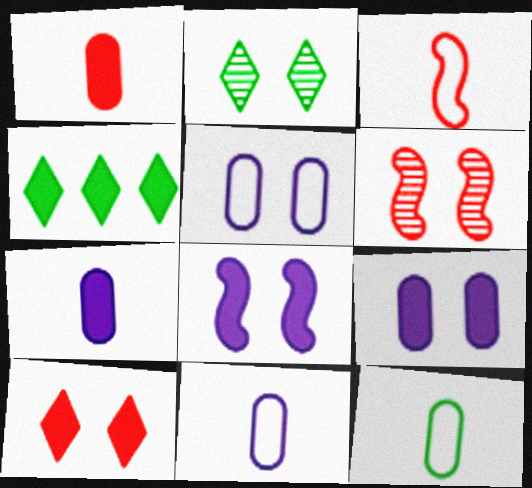[[1, 4, 8], 
[4, 6, 11]]